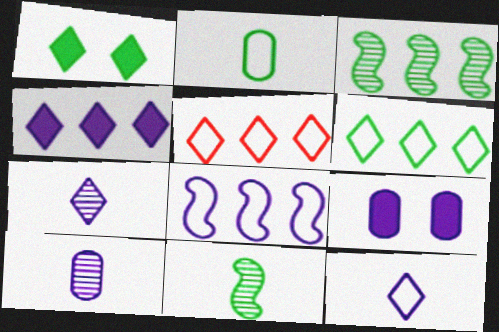[[1, 2, 3], 
[1, 5, 7], 
[5, 9, 11], 
[7, 8, 9]]